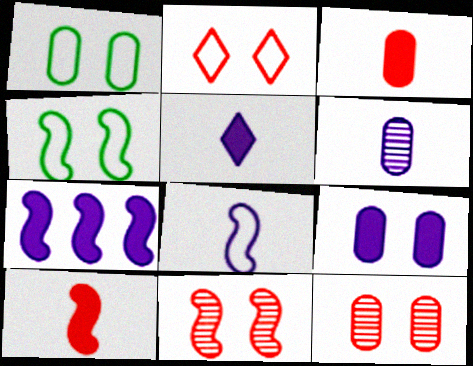[[1, 9, 12], 
[5, 6, 8], 
[5, 7, 9]]